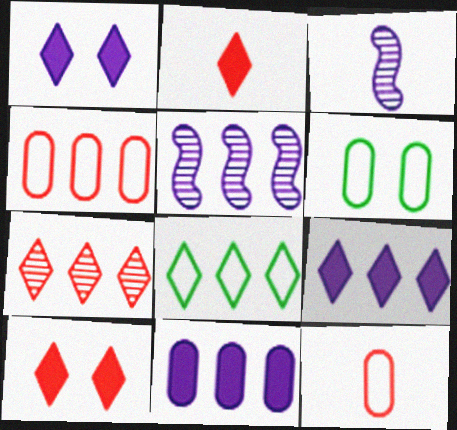[[2, 5, 6], 
[7, 8, 9]]